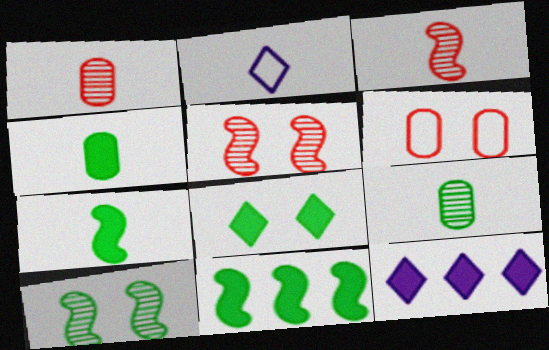[[1, 2, 7], 
[2, 3, 4], 
[4, 8, 11]]